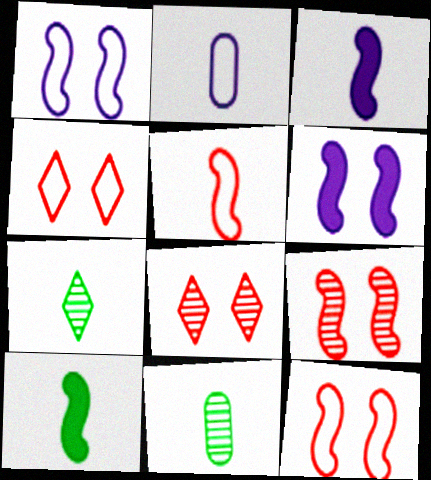[]